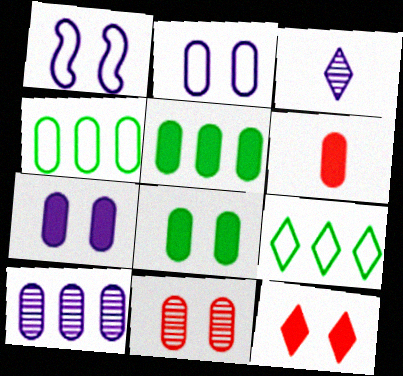[[2, 8, 11], 
[3, 9, 12], 
[5, 6, 7]]